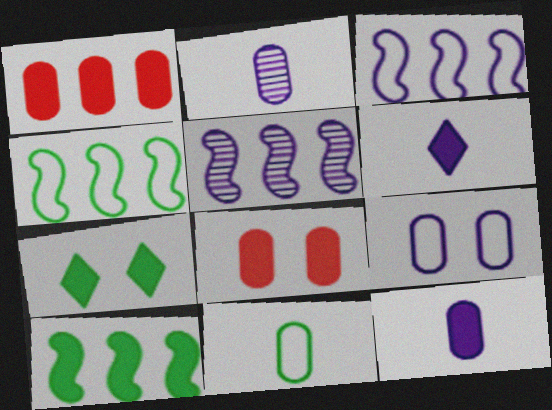[[5, 6, 9], 
[6, 8, 10]]